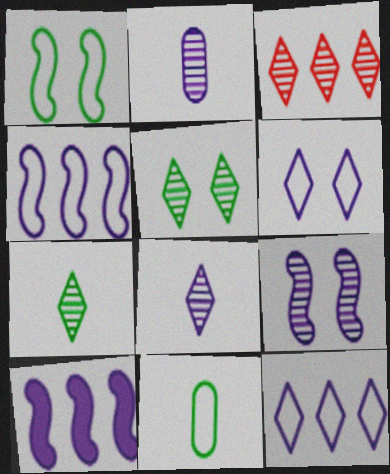[[2, 6, 10], 
[3, 5, 8]]